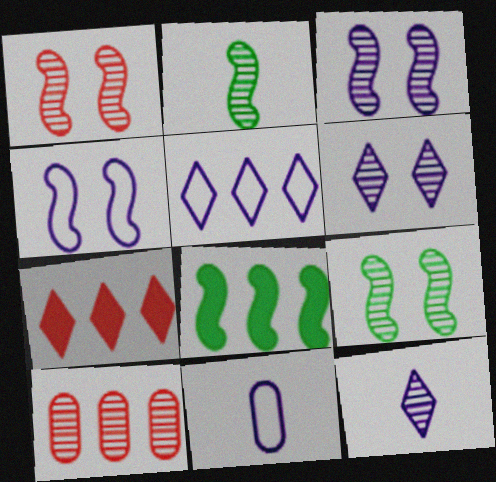[[1, 3, 9], 
[2, 6, 10], 
[4, 5, 11], 
[5, 8, 10], 
[7, 9, 11], 
[9, 10, 12]]